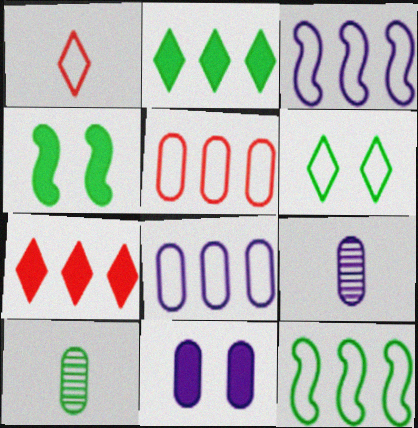[[5, 10, 11], 
[8, 9, 11]]